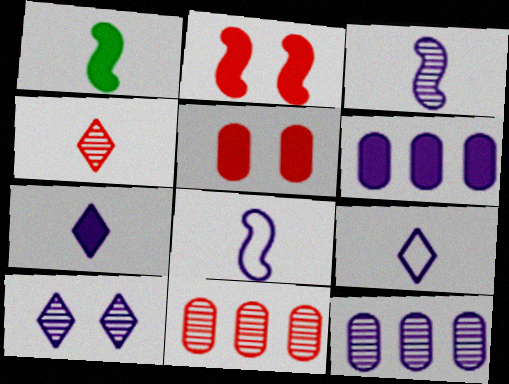[[3, 10, 12], 
[6, 8, 10]]